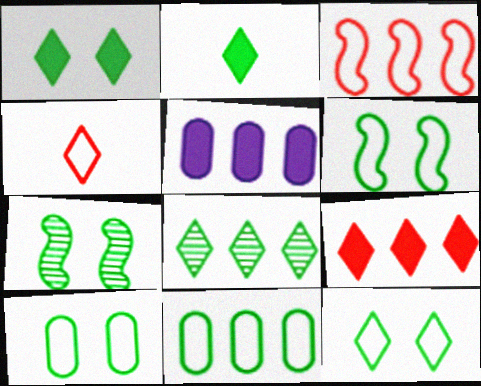[[1, 7, 10], 
[2, 7, 11], 
[2, 8, 12], 
[3, 5, 8], 
[4, 5, 7], 
[6, 10, 12]]